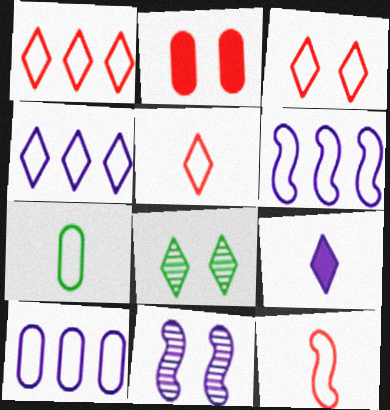[[1, 3, 5], 
[1, 8, 9], 
[3, 6, 7], 
[4, 6, 10], 
[9, 10, 11]]